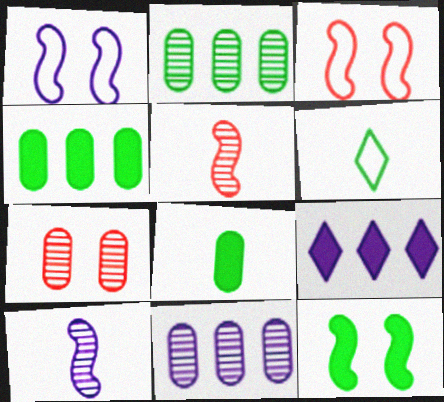[[2, 6, 12]]